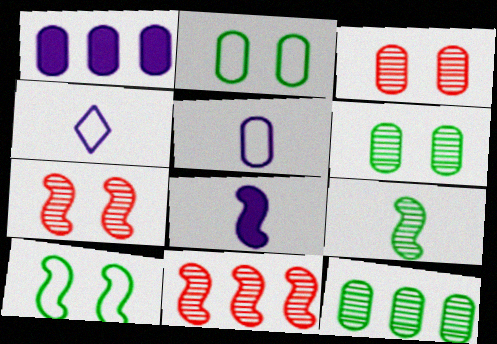[[8, 10, 11]]